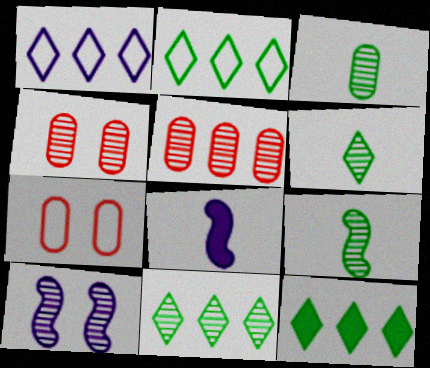[[2, 4, 8], 
[2, 11, 12], 
[3, 6, 9], 
[5, 6, 10], 
[7, 8, 11]]